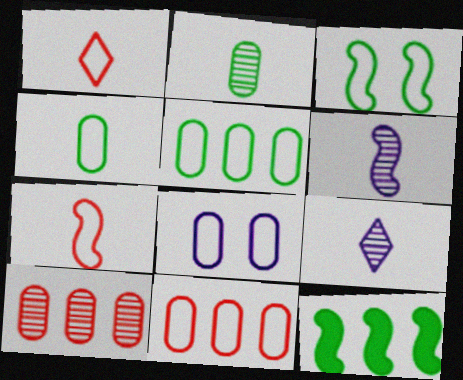[[4, 8, 11]]